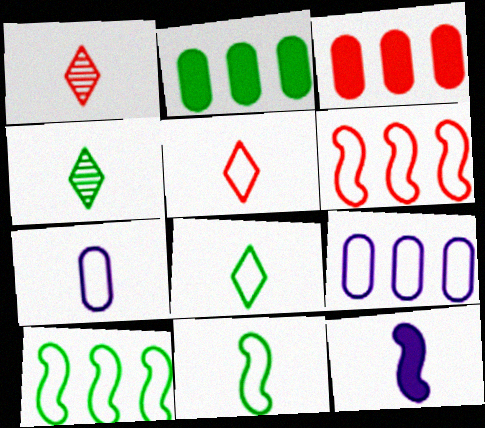[[5, 7, 11]]